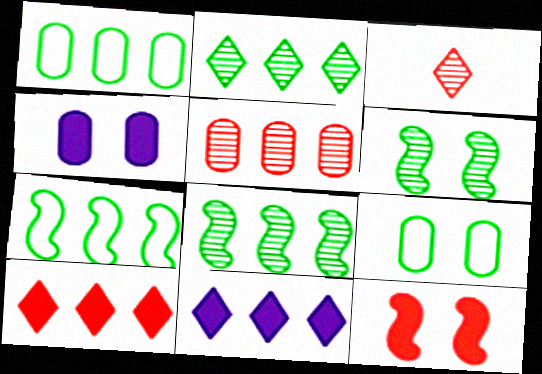[[3, 4, 7], 
[5, 7, 11]]